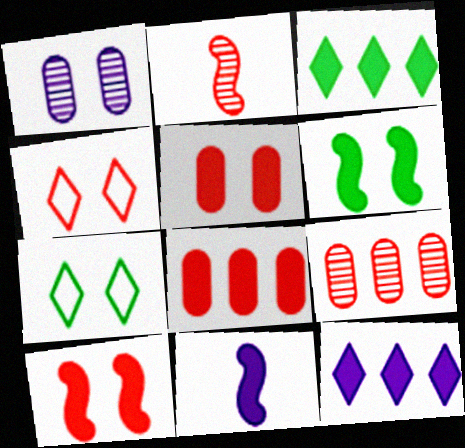[[1, 4, 6], 
[1, 7, 10], 
[2, 4, 8], 
[3, 5, 11], 
[7, 9, 11]]